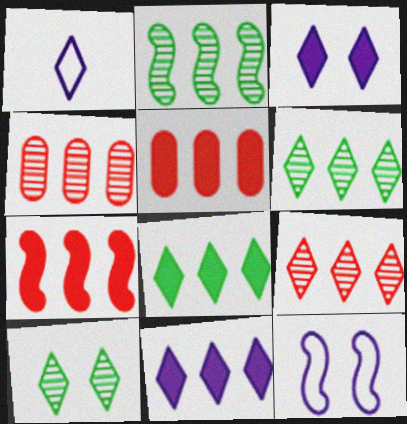[]